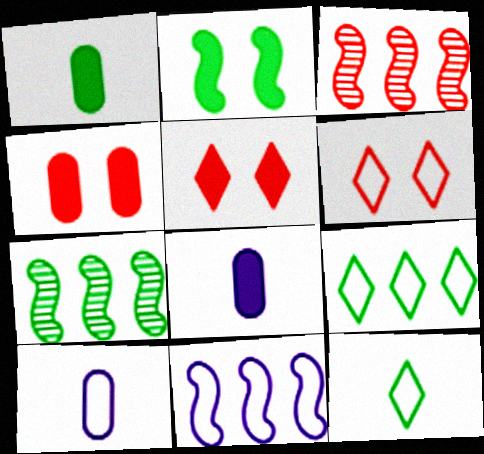[[5, 7, 10], 
[6, 7, 8]]